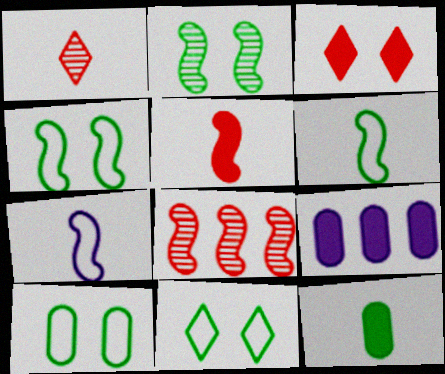[[1, 4, 9], 
[1, 7, 12], 
[4, 10, 11]]